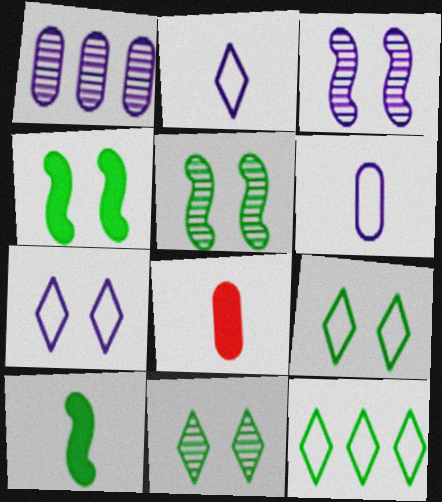[[3, 8, 12]]